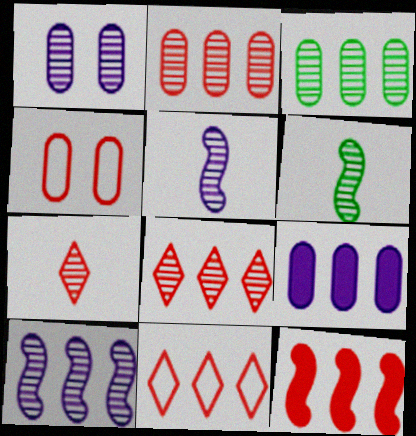[[1, 6, 8], 
[2, 11, 12], 
[3, 8, 10], 
[4, 7, 12]]